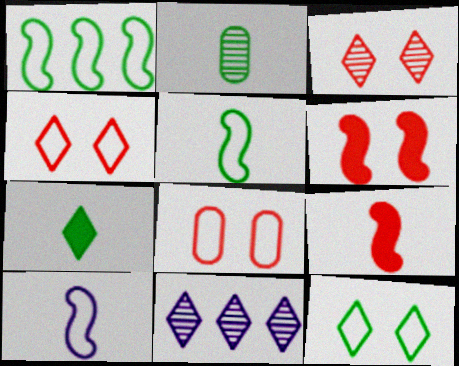[[2, 5, 7], 
[3, 6, 8], 
[4, 7, 11]]